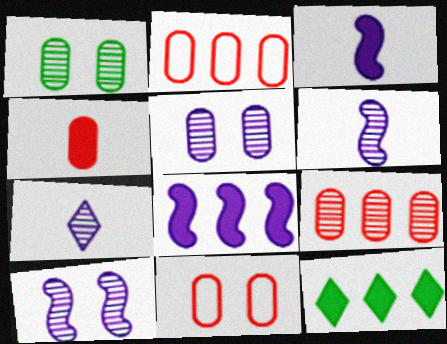[[4, 9, 11], 
[6, 11, 12]]